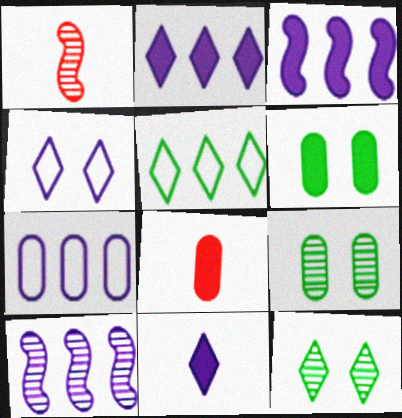[[2, 7, 10], 
[7, 8, 9]]